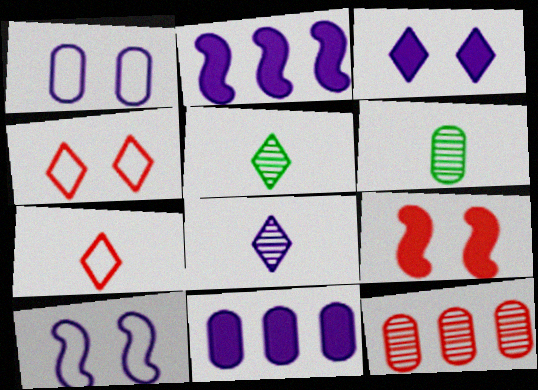[[1, 2, 8], 
[2, 4, 6], 
[7, 9, 12], 
[8, 10, 11]]